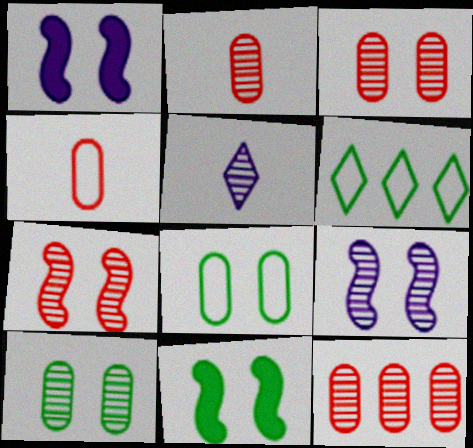[[1, 2, 6], 
[2, 3, 12]]